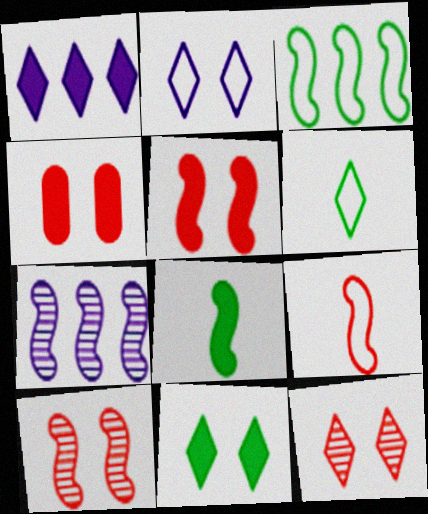[[1, 4, 8], 
[1, 6, 12], 
[2, 11, 12], 
[4, 6, 7]]